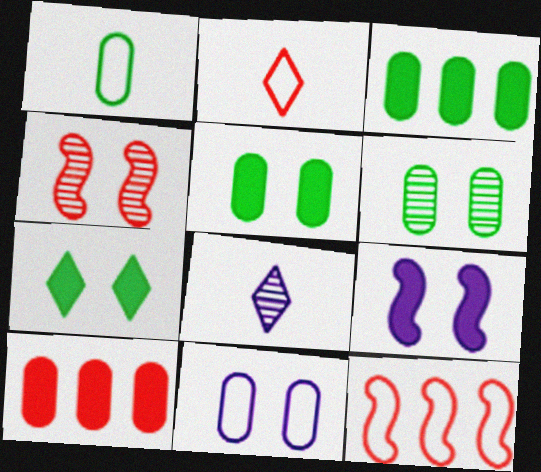[[1, 3, 6], 
[2, 4, 10], 
[4, 7, 11], 
[5, 8, 12]]